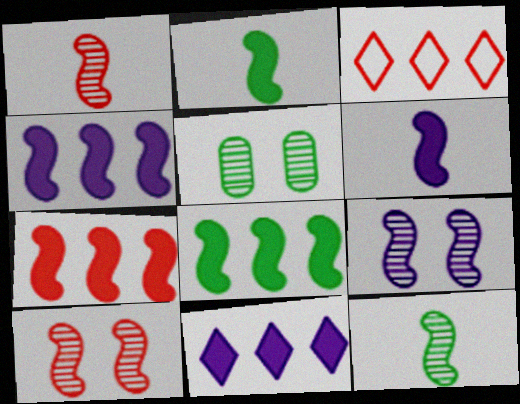[[3, 5, 6], 
[4, 7, 8]]